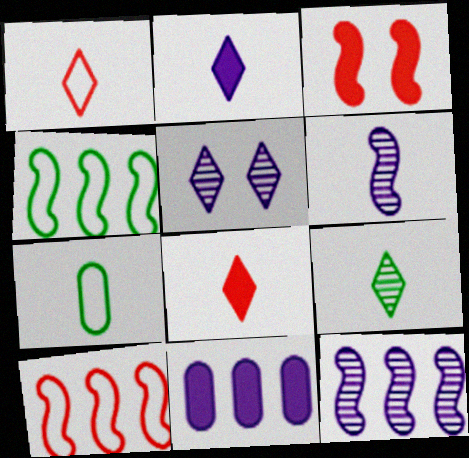[[1, 2, 9], 
[3, 4, 6], 
[6, 7, 8]]